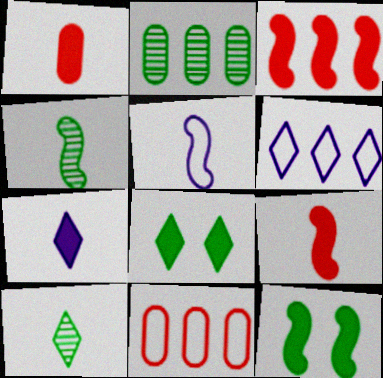[[1, 5, 10], 
[2, 3, 6], 
[4, 5, 9]]